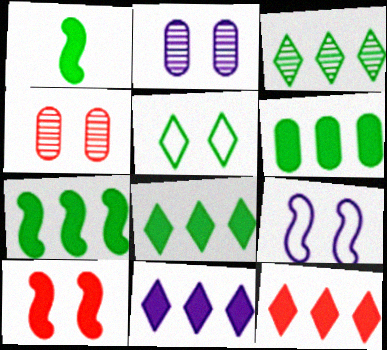[[2, 5, 10], 
[6, 7, 8], 
[8, 11, 12]]